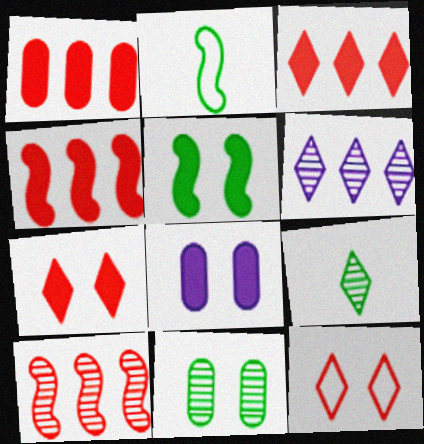[[1, 3, 4], 
[5, 7, 8]]